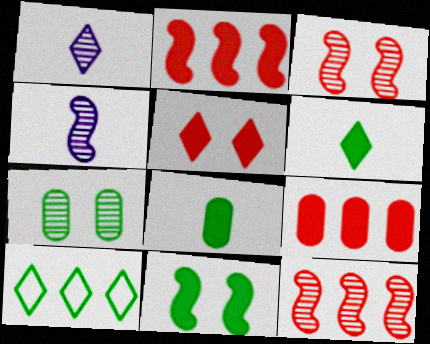[[1, 5, 10], 
[1, 7, 12]]